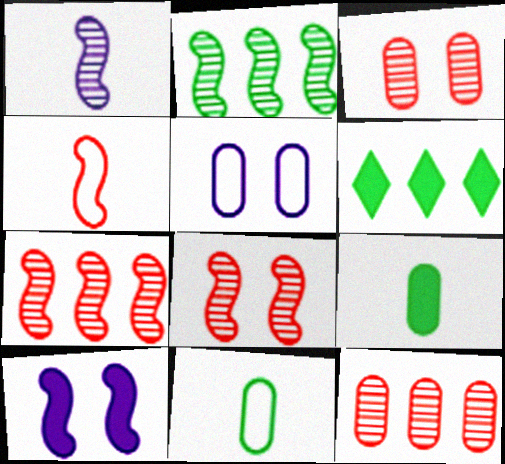[[1, 2, 8], 
[2, 4, 10], 
[5, 9, 12]]